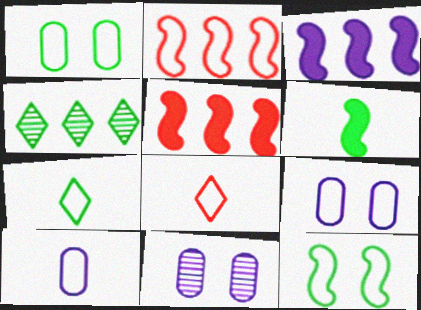[[1, 4, 6], 
[2, 7, 9], 
[5, 7, 11]]